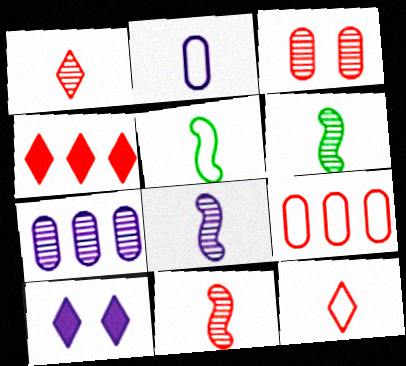[[2, 5, 12], 
[6, 8, 11], 
[6, 9, 10]]